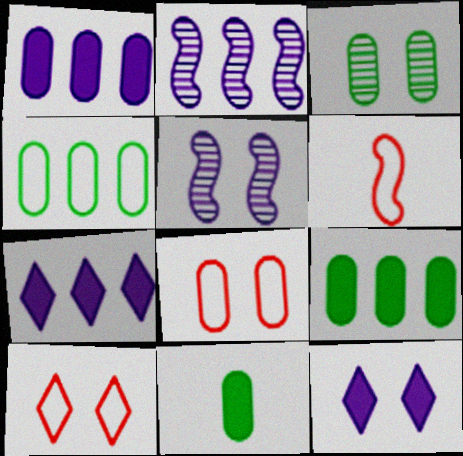[[2, 10, 11], 
[3, 4, 11], 
[3, 6, 7]]